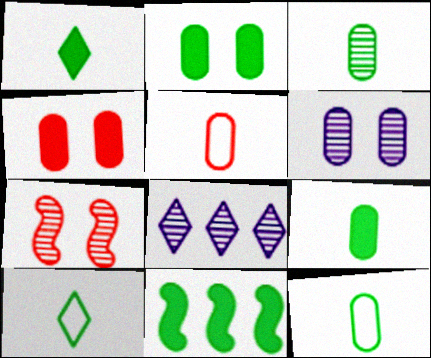[[1, 2, 11], 
[3, 7, 8], 
[3, 9, 12]]